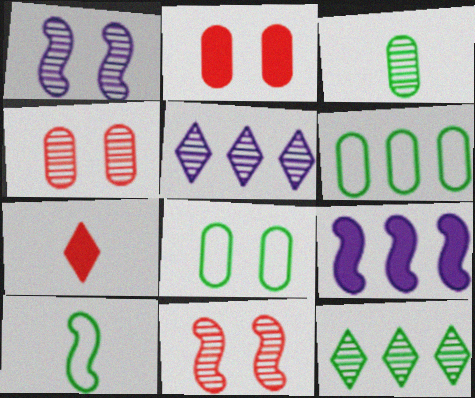[[1, 6, 7], 
[2, 5, 10], 
[3, 5, 11], 
[9, 10, 11]]